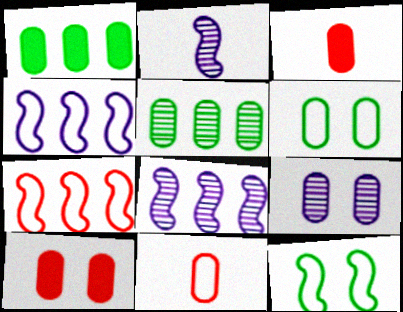[[1, 9, 11], 
[6, 9, 10]]